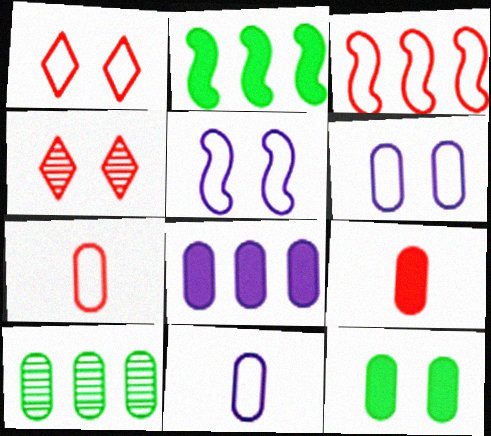[[1, 3, 7], 
[2, 4, 11], 
[3, 4, 9], 
[4, 5, 12], 
[6, 9, 10], 
[8, 9, 12]]